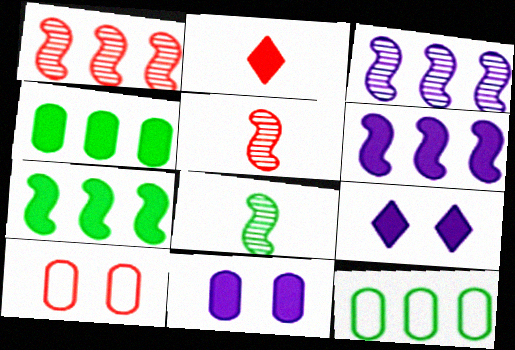[[1, 2, 10], 
[2, 7, 11], 
[5, 9, 12]]